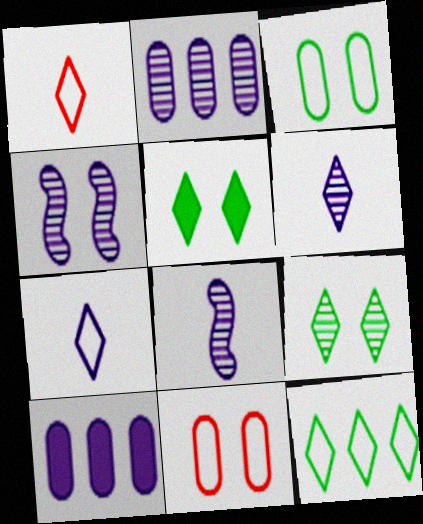[[2, 4, 6], 
[4, 5, 11], 
[4, 7, 10]]